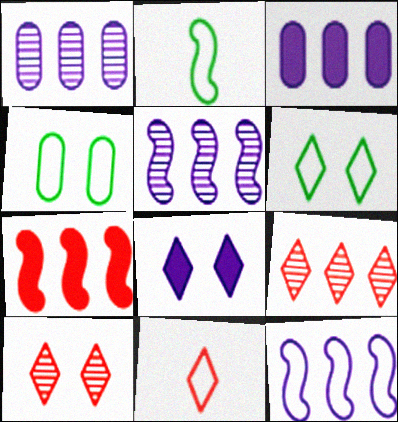[[2, 3, 10], 
[4, 11, 12], 
[6, 8, 10]]